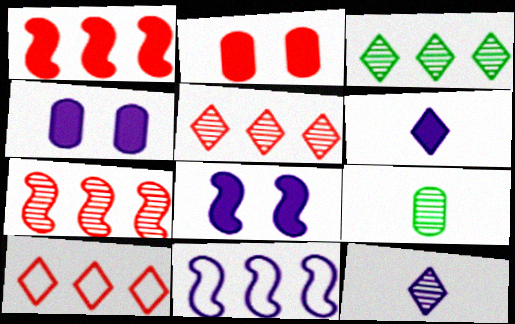[[4, 11, 12], 
[8, 9, 10]]